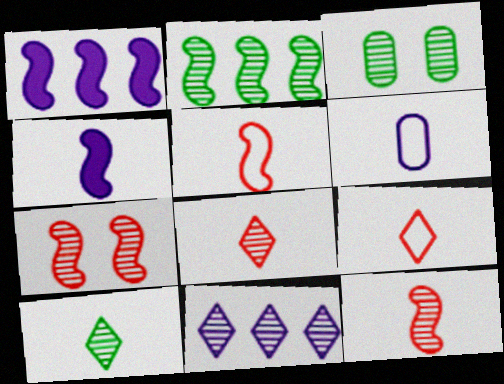[[1, 3, 9], 
[2, 3, 10], 
[3, 11, 12]]